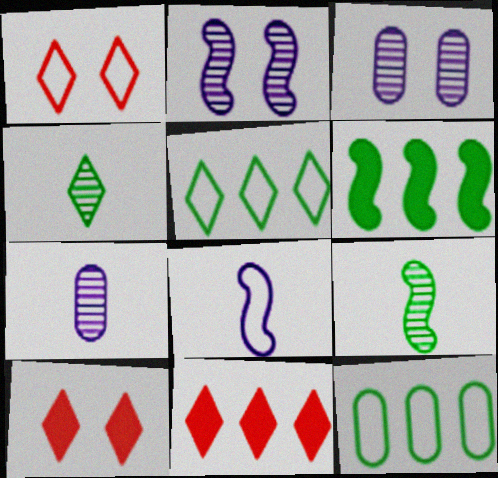[[1, 6, 7], 
[1, 8, 12]]